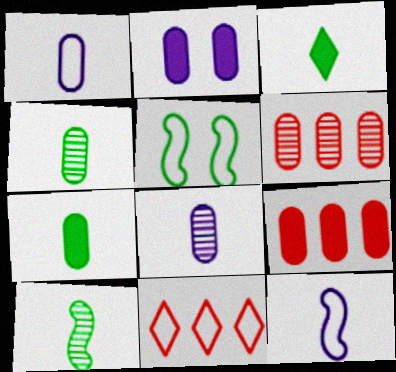[[1, 5, 11], 
[2, 7, 9], 
[2, 10, 11]]